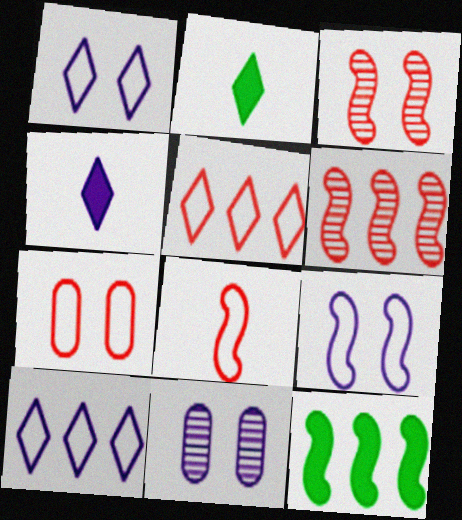[[5, 7, 8]]